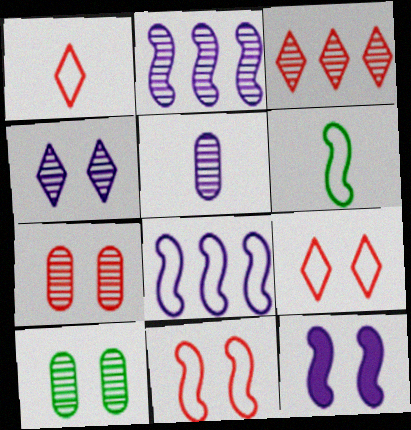[[2, 4, 5], 
[6, 8, 11], 
[9, 10, 12]]